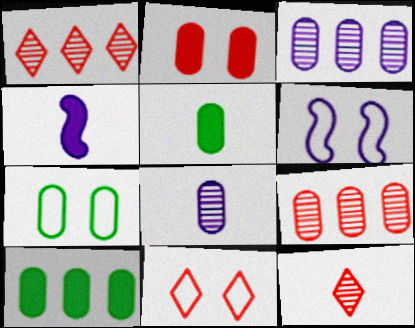[[1, 4, 7], 
[1, 5, 6], 
[6, 7, 11], 
[6, 10, 12]]